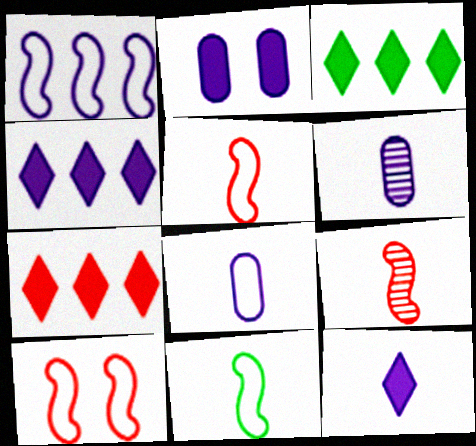[[1, 10, 11], 
[3, 4, 7], 
[3, 6, 10]]